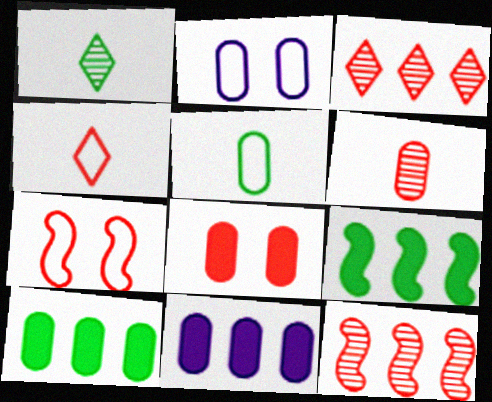[[1, 7, 11], 
[2, 6, 10], 
[4, 8, 12]]